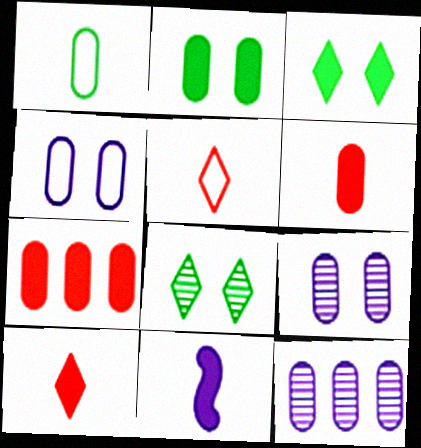[[1, 7, 9], 
[3, 7, 11]]